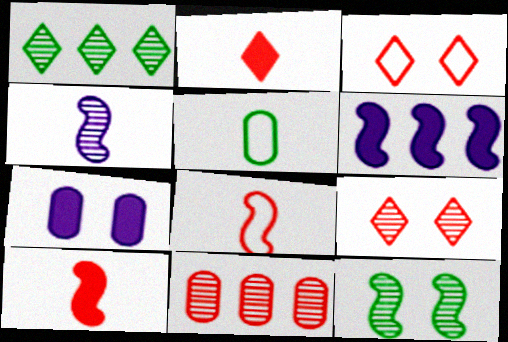[[1, 7, 8], 
[2, 4, 5], 
[3, 7, 12], 
[3, 10, 11], 
[5, 6, 9], 
[5, 7, 11], 
[6, 8, 12]]